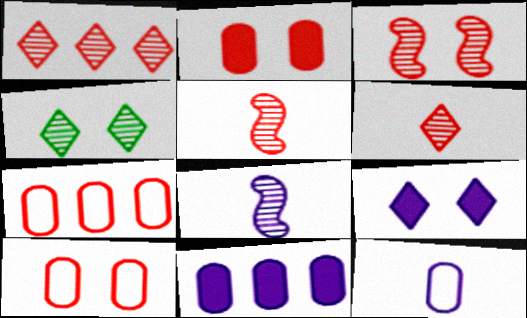[]